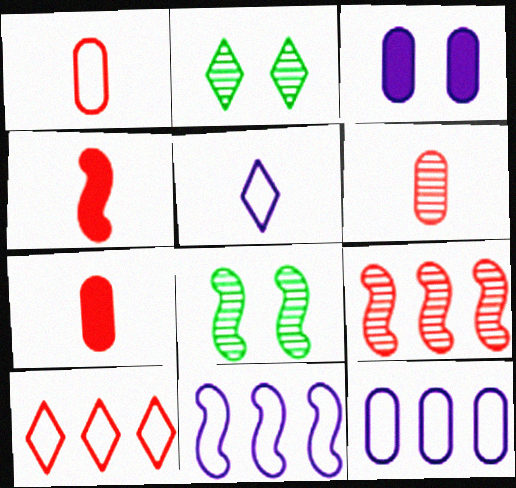[[1, 6, 7], 
[2, 4, 12], 
[2, 7, 11], 
[4, 8, 11]]